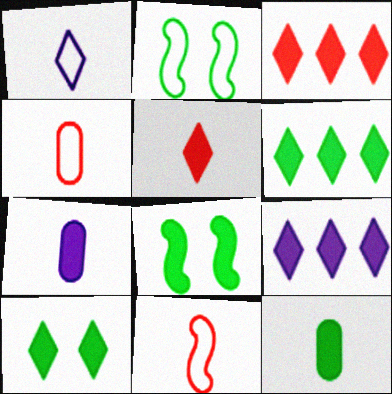[[3, 6, 9], 
[3, 7, 8], 
[5, 9, 10], 
[6, 8, 12]]